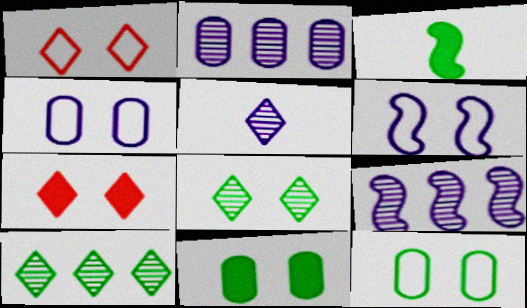[[1, 2, 3], 
[1, 6, 12], 
[3, 10, 12]]